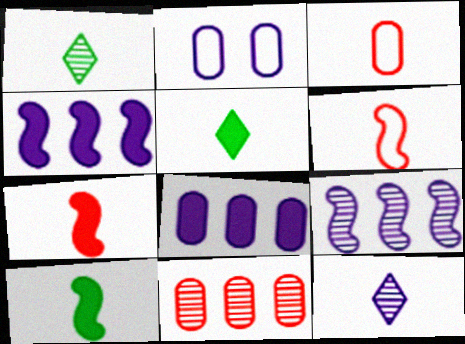[[2, 4, 12], 
[3, 10, 12]]